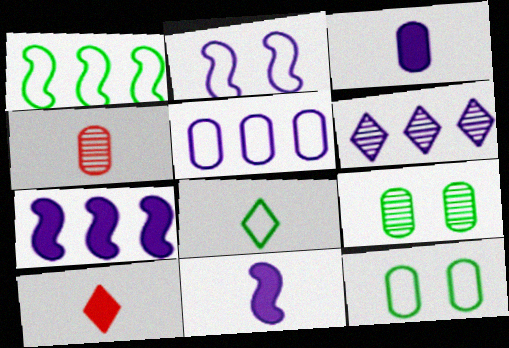[[1, 8, 12], 
[2, 3, 6], 
[4, 8, 11], 
[5, 6, 7]]